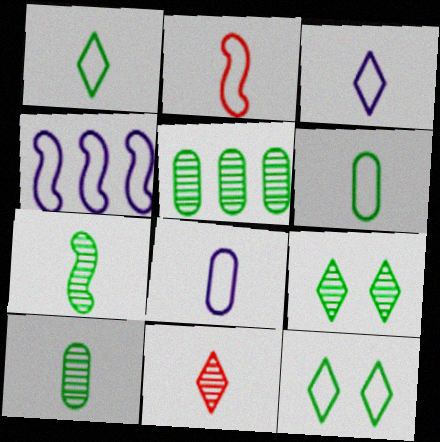[[1, 2, 8], 
[2, 3, 6], 
[5, 7, 9]]